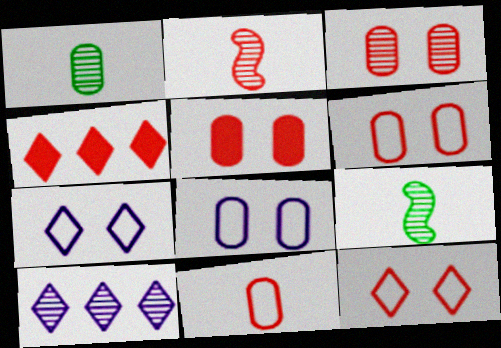[[2, 4, 6], 
[3, 5, 6], 
[3, 9, 10], 
[4, 8, 9]]